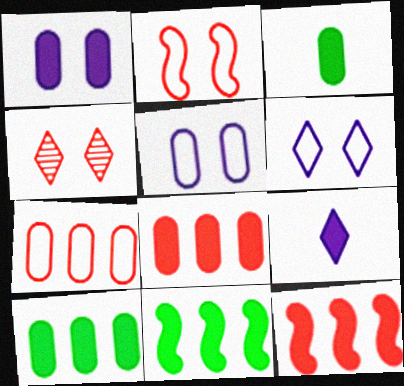[[1, 3, 8]]